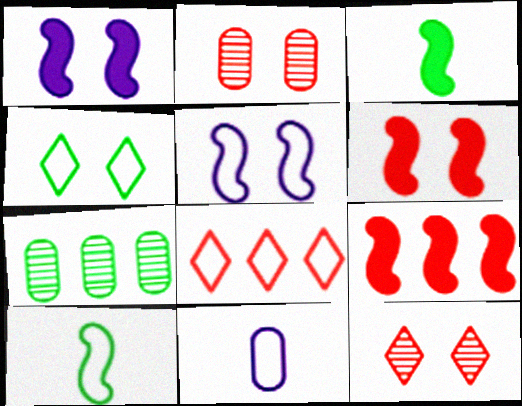[[1, 2, 4], 
[1, 3, 9], 
[3, 4, 7]]